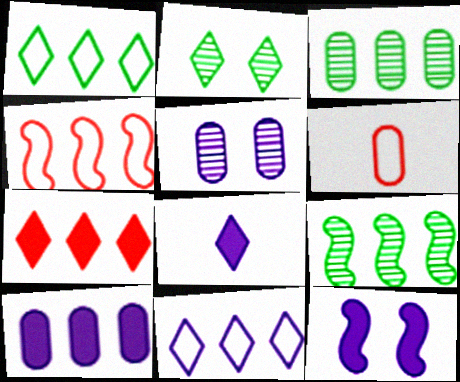[[8, 10, 12]]